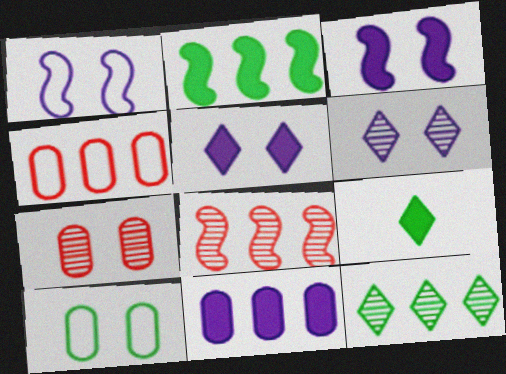[]